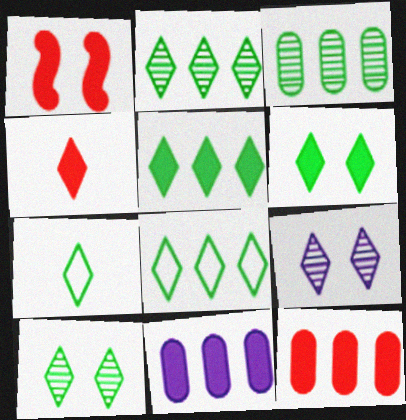[[1, 4, 12], 
[2, 5, 8], 
[2, 6, 7], 
[4, 8, 9], 
[5, 7, 10]]